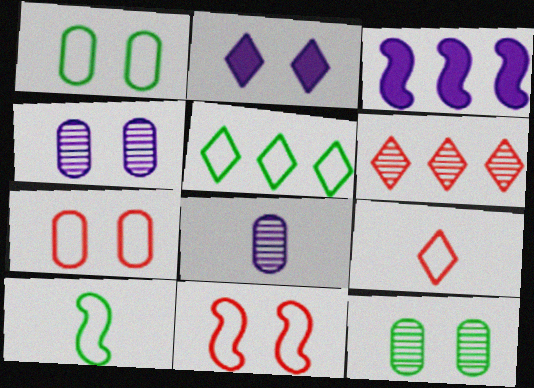[[1, 5, 10], 
[2, 11, 12], 
[3, 9, 12]]